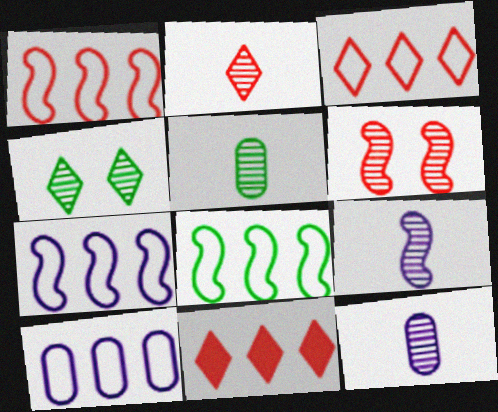[[1, 7, 8], 
[2, 5, 9], 
[3, 8, 10]]